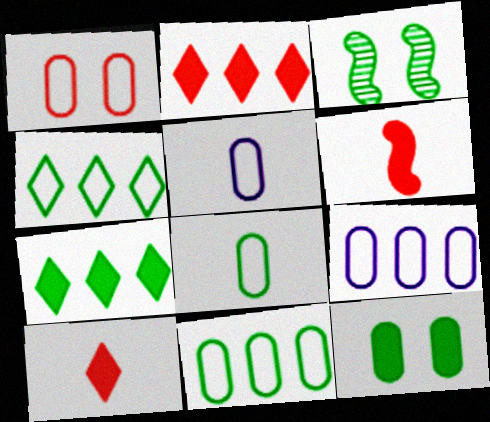[[1, 5, 11], 
[1, 8, 9], 
[2, 3, 5], 
[3, 7, 8], 
[3, 9, 10]]